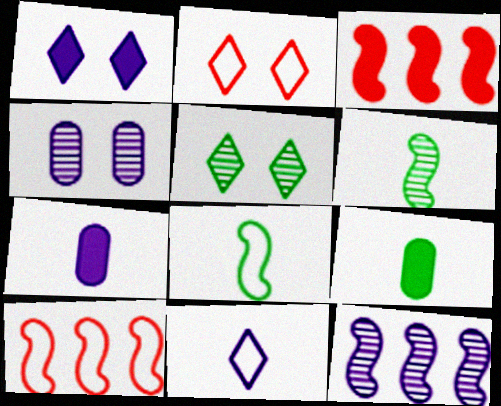[[1, 2, 5], 
[1, 3, 9], 
[2, 9, 12], 
[5, 7, 10]]